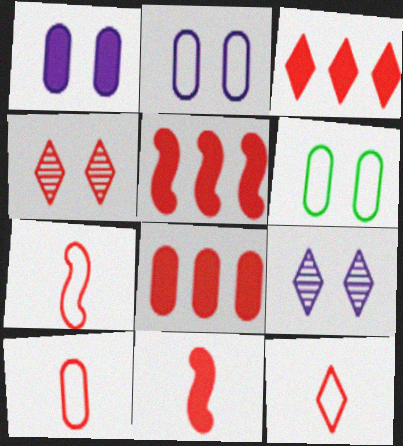[[3, 4, 12], 
[3, 5, 8], 
[4, 5, 10], 
[4, 7, 8], 
[7, 10, 12]]